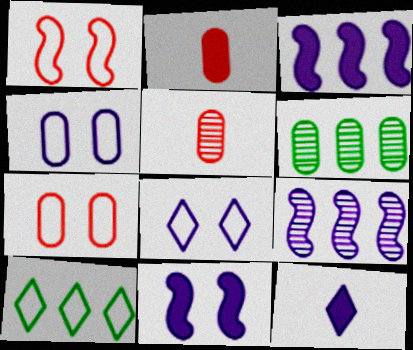[[1, 6, 12], 
[2, 4, 6], 
[4, 9, 12], 
[5, 10, 11]]